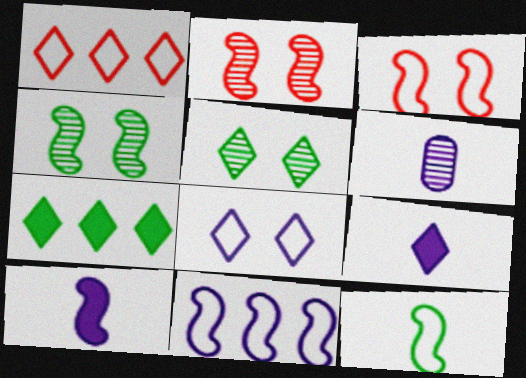[[1, 5, 9], 
[3, 6, 7], 
[3, 11, 12]]